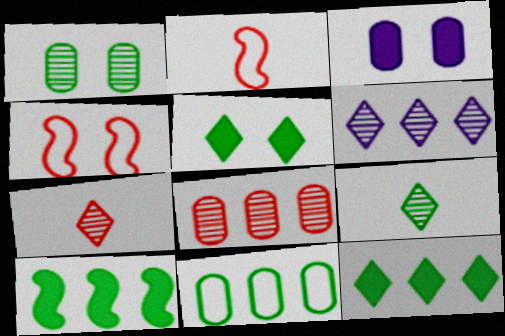[]